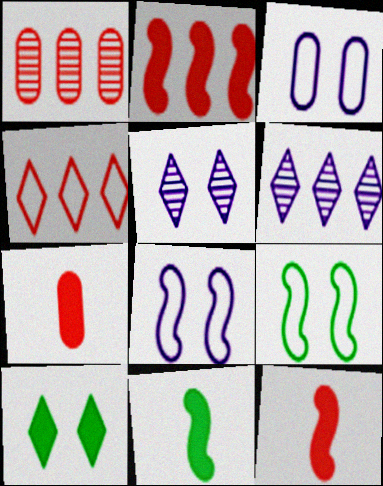[[1, 2, 4], 
[6, 7, 9]]